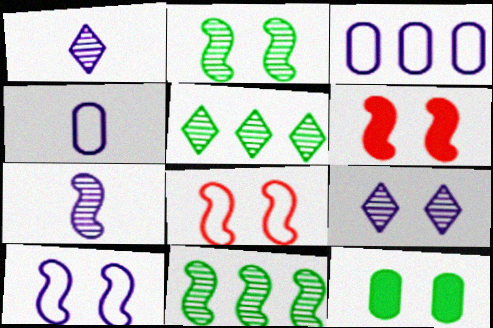[[2, 6, 10], 
[4, 5, 6], 
[8, 9, 12]]